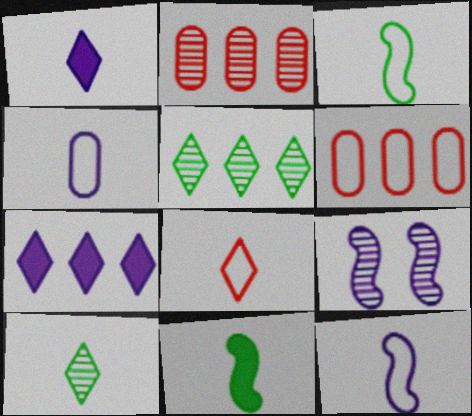[[1, 8, 10], 
[2, 9, 10], 
[3, 4, 8], 
[4, 7, 9]]